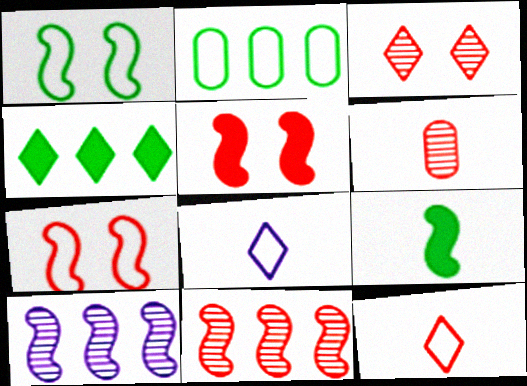[[2, 7, 8], 
[3, 4, 8], 
[3, 6, 11], 
[6, 8, 9], 
[7, 9, 10]]